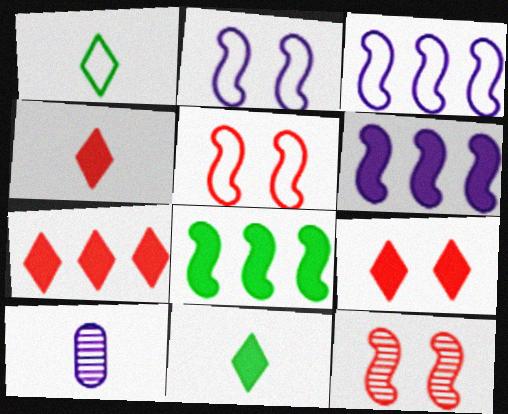[[4, 7, 9]]